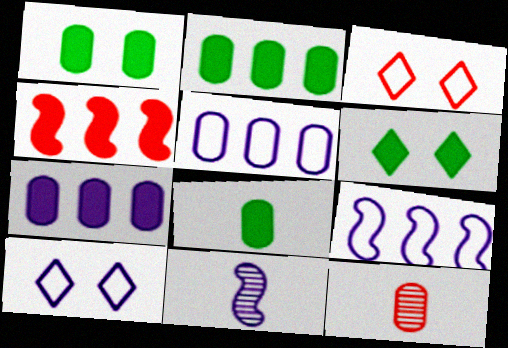[[1, 2, 8], 
[1, 5, 12], 
[2, 3, 11], 
[3, 4, 12], 
[6, 9, 12], 
[7, 10, 11]]